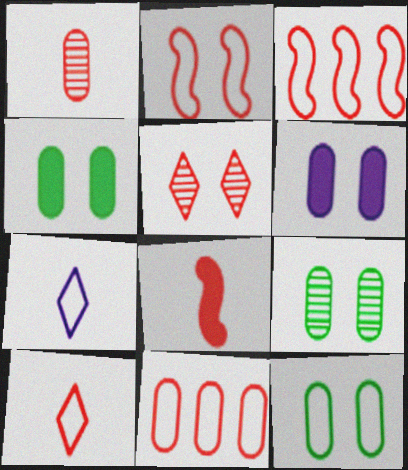[[1, 8, 10], 
[2, 10, 11], 
[3, 7, 12], 
[4, 9, 12], 
[5, 8, 11]]